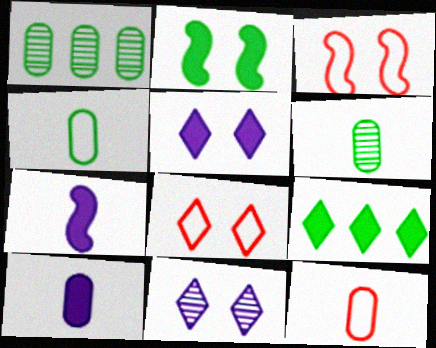[[1, 7, 8], 
[6, 10, 12]]